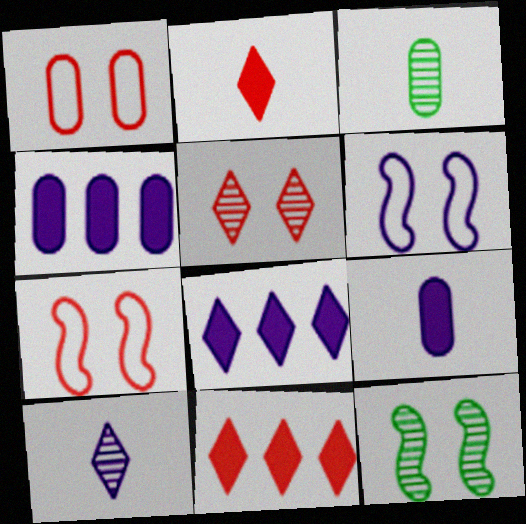[[1, 3, 4], 
[3, 6, 11], 
[3, 7, 8], 
[4, 6, 10]]